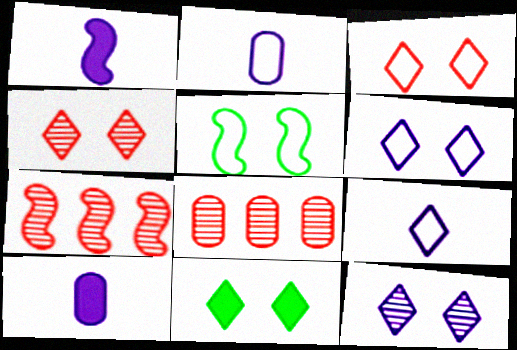[[1, 5, 7], 
[2, 7, 11], 
[3, 11, 12], 
[4, 6, 11]]